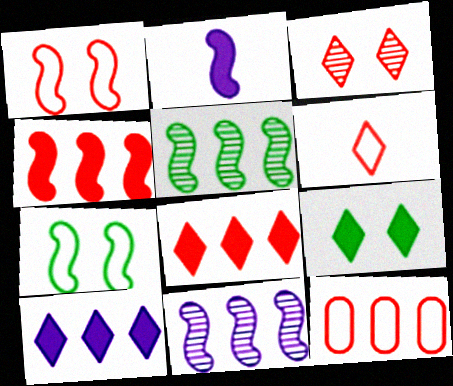[[1, 2, 5], 
[1, 6, 12], 
[3, 6, 8], 
[5, 10, 12]]